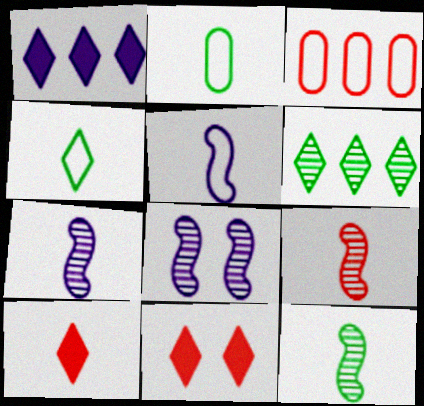[[2, 7, 10], 
[3, 9, 11], 
[7, 9, 12]]